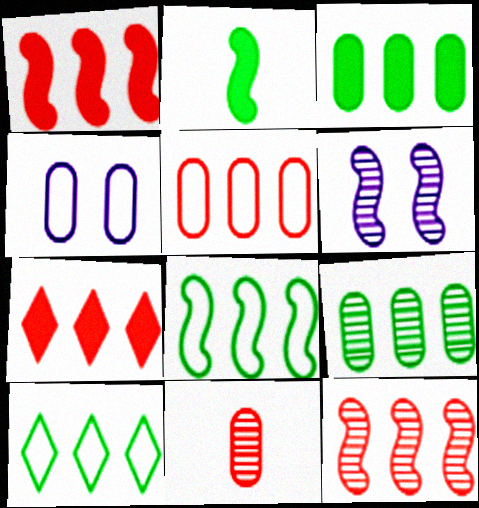[[3, 4, 11], 
[5, 7, 12]]